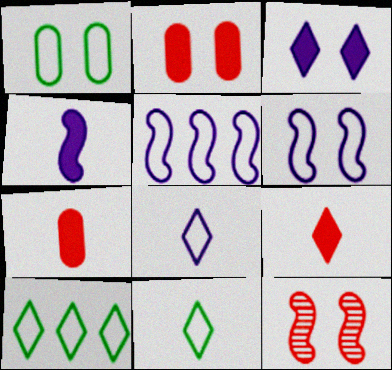[[1, 3, 12]]